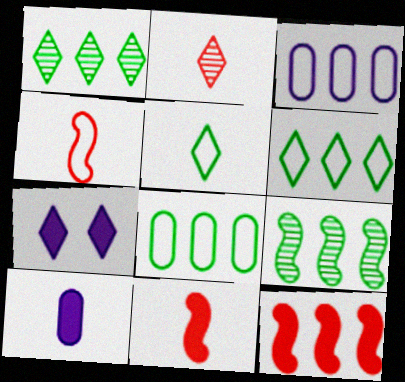[[1, 3, 12], 
[2, 6, 7]]